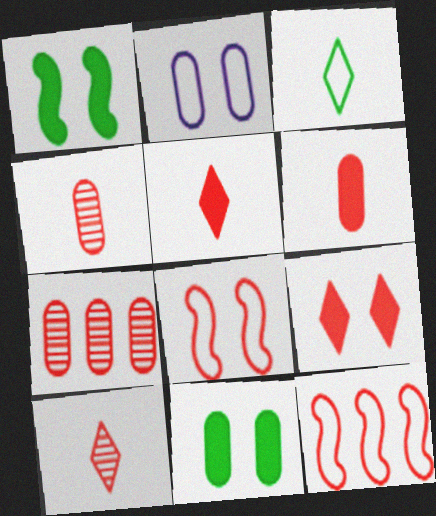[[2, 3, 12], 
[4, 9, 12], 
[5, 7, 8]]